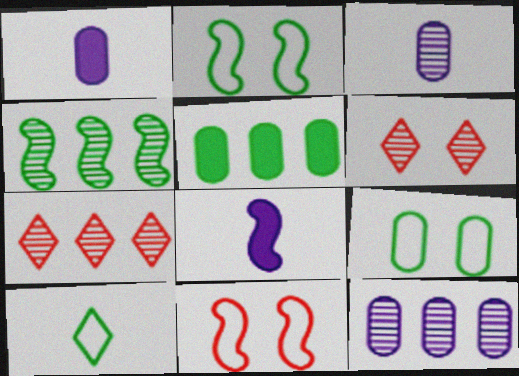[[1, 2, 7], 
[3, 4, 6], 
[4, 7, 12], 
[4, 8, 11], 
[7, 8, 9]]